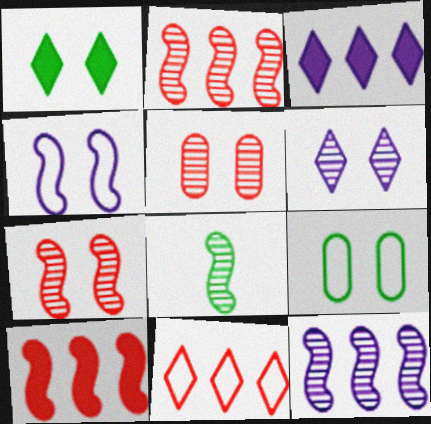[[1, 4, 5], 
[4, 8, 10], 
[7, 8, 12]]